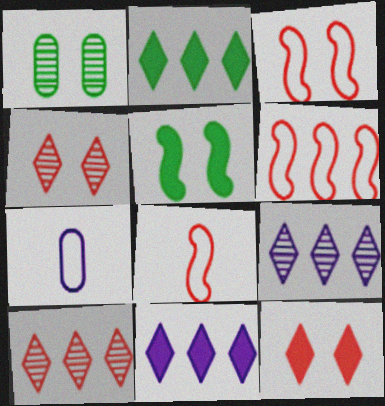[[1, 8, 11], 
[3, 6, 8], 
[5, 7, 10]]